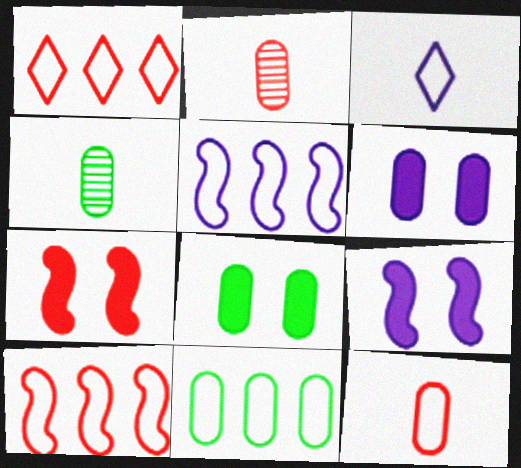[[1, 2, 7], 
[1, 4, 9], 
[1, 5, 11], 
[2, 6, 11], 
[4, 8, 11]]